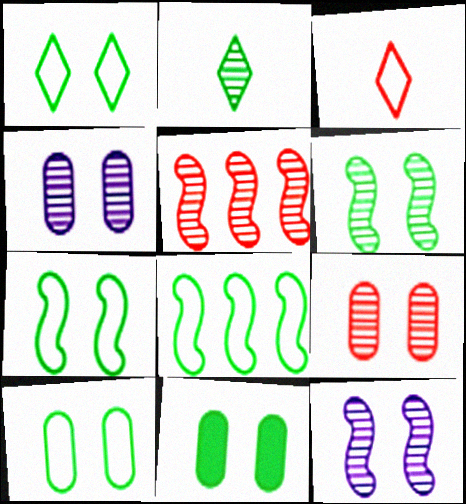[[1, 6, 11], 
[1, 7, 10], 
[2, 4, 5], 
[2, 8, 11]]